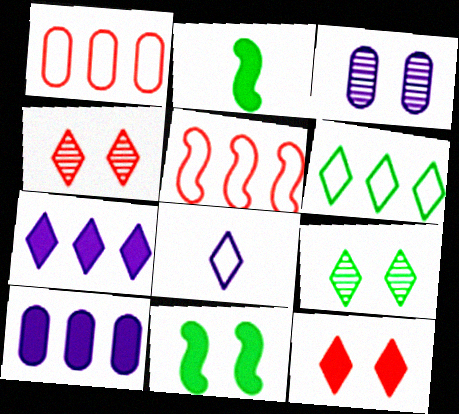[[2, 10, 12]]